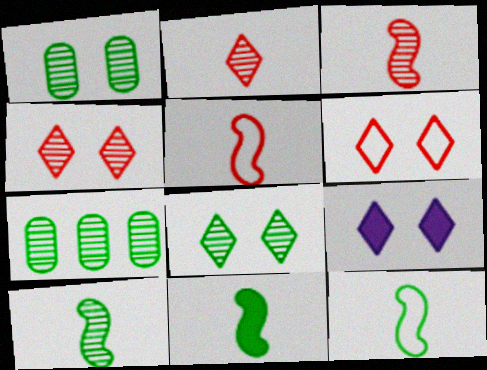[[5, 7, 9], 
[6, 8, 9], 
[7, 8, 10], 
[10, 11, 12]]